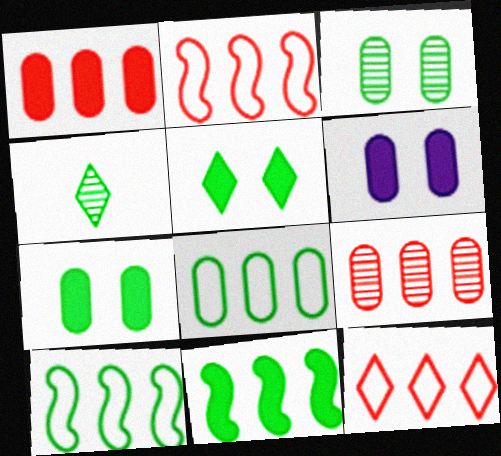[[2, 4, 6], 
[4, 7, 10]]